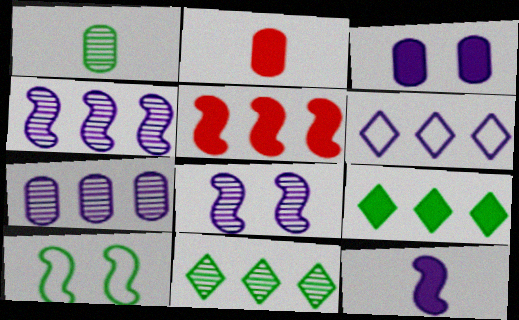[[1, 9, 10]]